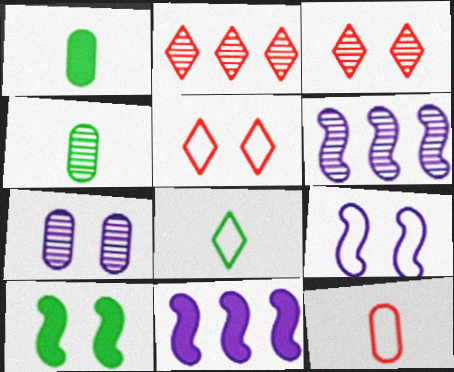[[1, 2, 9], 
[1, 5, 6], 
[3, 4, 6], 
[4, 5, 11], 
[5, 7, 10]]